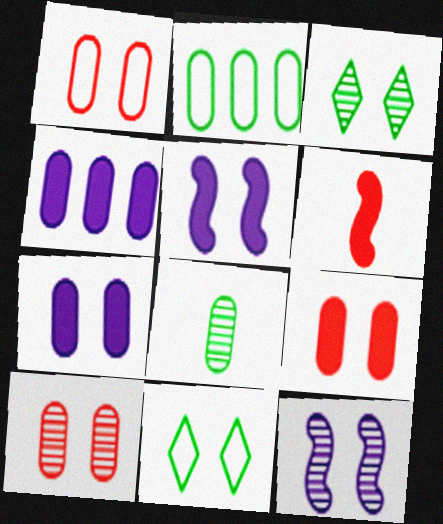[[1, 3, 5], 
[1, 4, 8], 
[1, 9, 10], 
[3, 10, 12], 
[5, 10, 11], 
[9, 11, 12]]